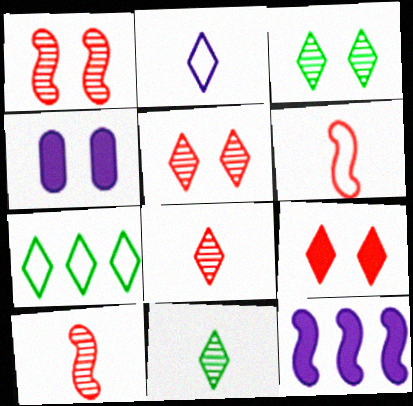[[4, 7, 10]]